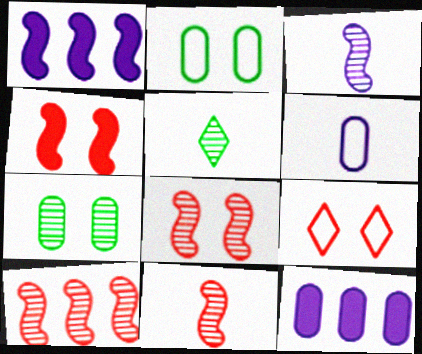[[8, 10, 11]]